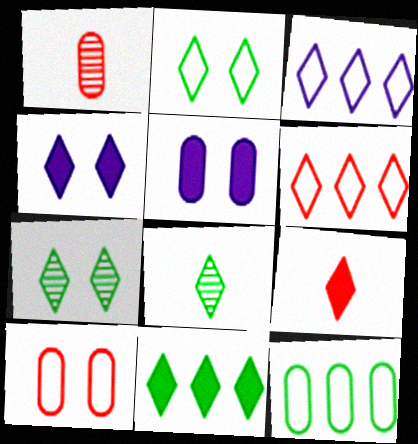[[1, 5, 12], 
[2, 8, 11], 
[3, 7, 9], 
[4, 6, 8], 
[4, 9, 11]]